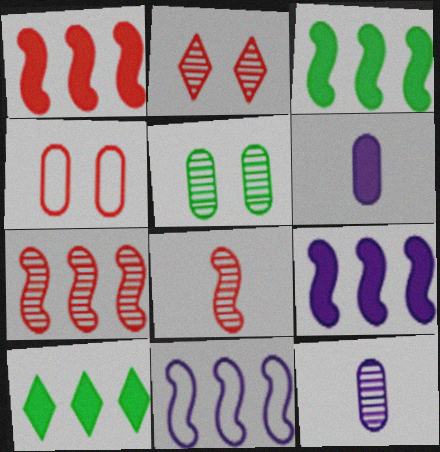[[1, 3, 9], 
[3, 7, 11]]